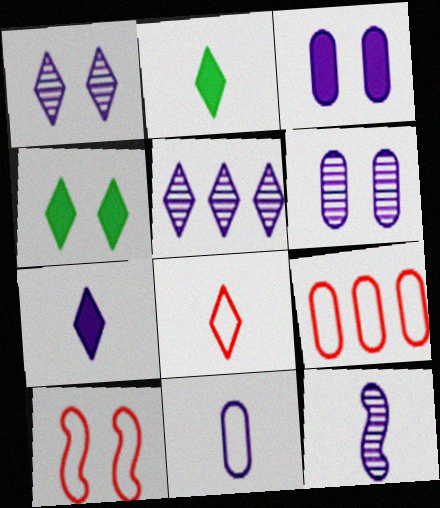[[4, 5, 8], 
[4, 6, 10], 
[4, 9, 12], 
[5, 6, 12], 
[7, 11, 12], 
[8, 9, 10]]